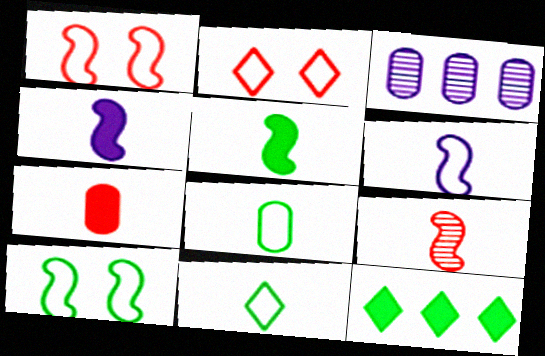[[2, 3, 5], 
[5, 6, 9]]